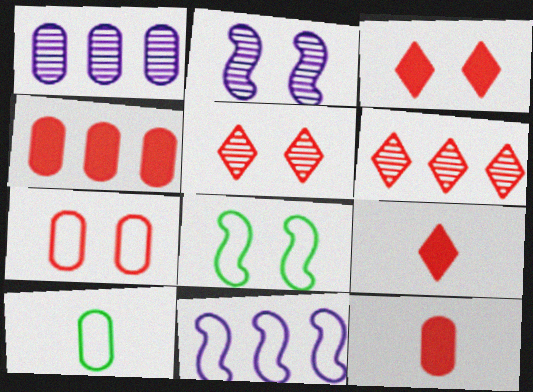[[1, 8, 9]]